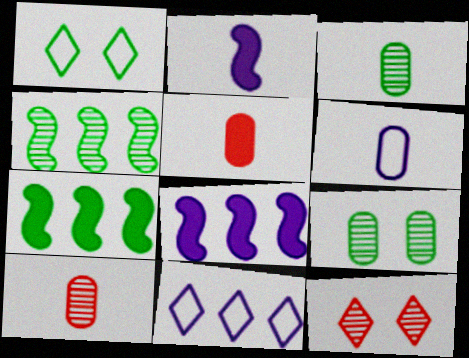[[1, 3, 7], 
[1, 8, 10], 
[3, 5, 6], 
[6, 7, 12]]